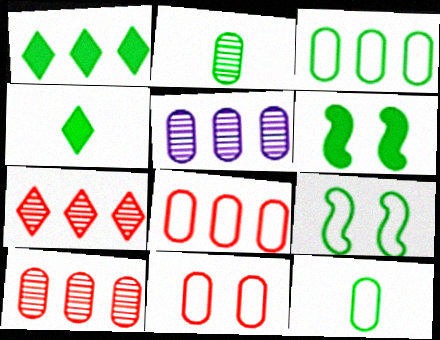[[1, 2, 9]]